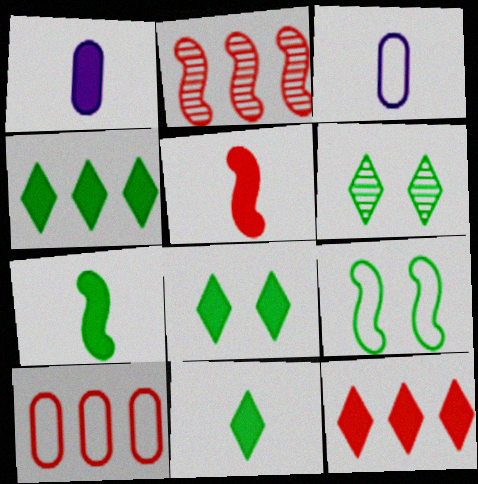[[1, 5, 11], 
[2, 3, 8], 
[2, 10, 12], 
[4, 8, 11]]